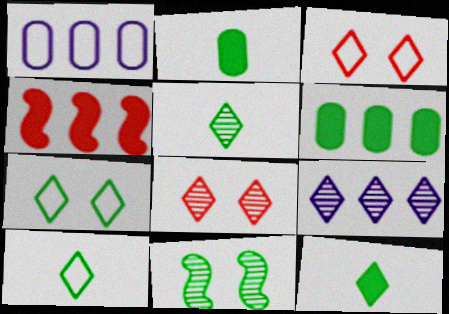[[3, 9, 12], 
[5, 8, 9], 
[5, 10, 12], 
[6, 10, 11]]